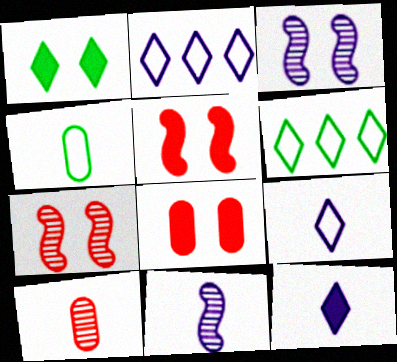[[6, 8, 11]]